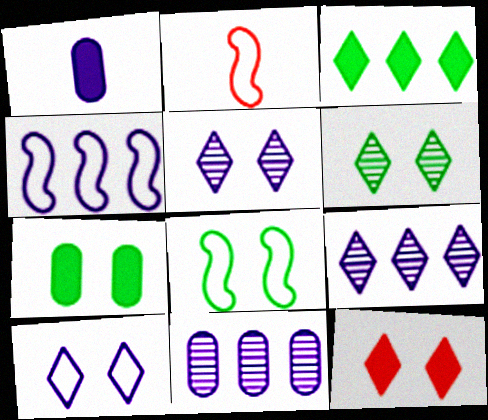[[1, 4, 5], 
[2, 4, 8], 
[2, 7, 9], 
[6, 7, 8], 
[6, 10, 12]]